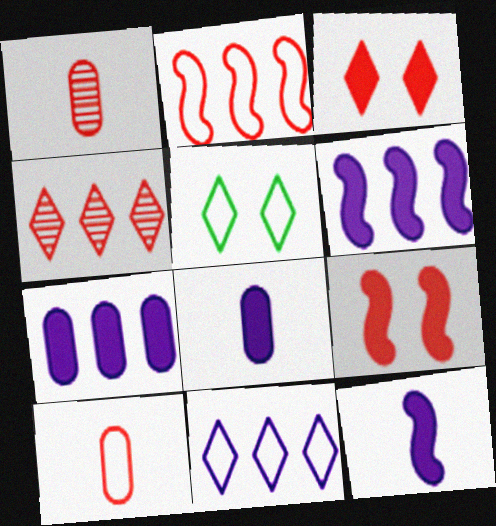[[1, 2, 3], 
[1, 5, 6], 
[4, 9, 10]]